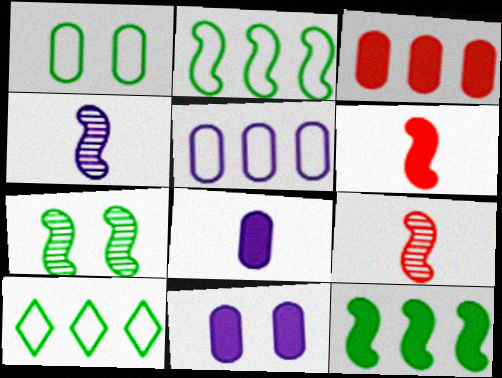[[9, 10, 11]]